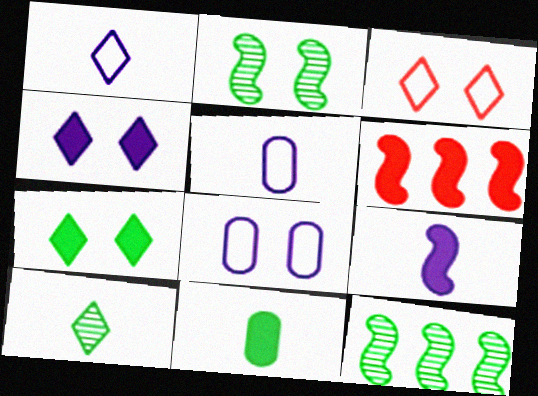[[4, 6, 11], 
[6, 8, 10]]